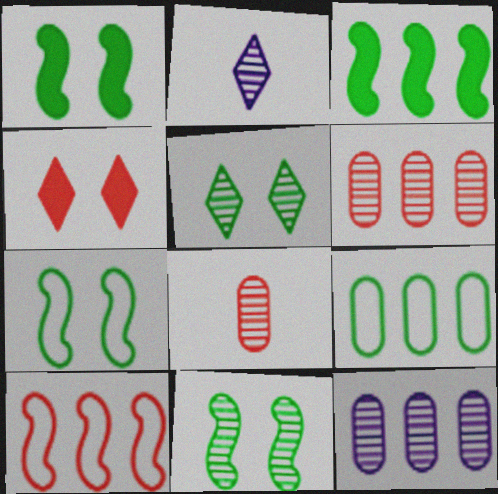[[1, 7, 11], 
[2, 6, 11], 
[4, 8, 10]]